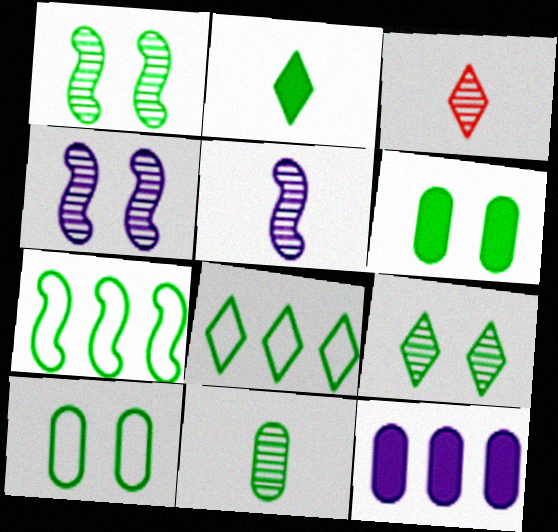[[2, 8, 9], 
[3, 5, 11]]